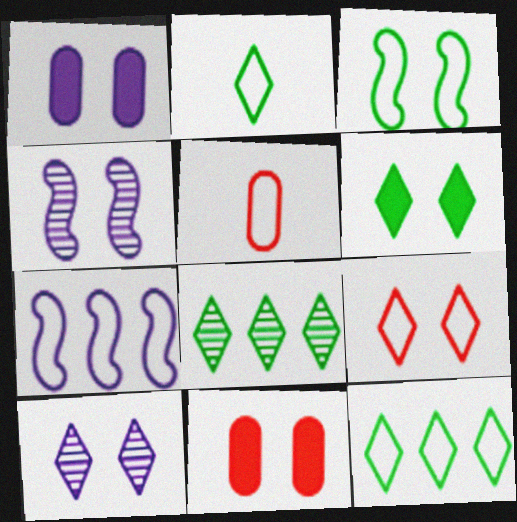[[2, 6, 8], 
[3, 10, 11], 
[6, 9, 10]]